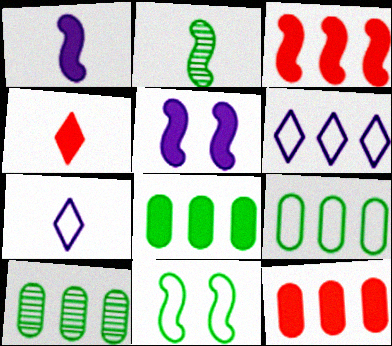[[3, 6, 10], 
[4, 5, 8], 
[8, 9, 10]]